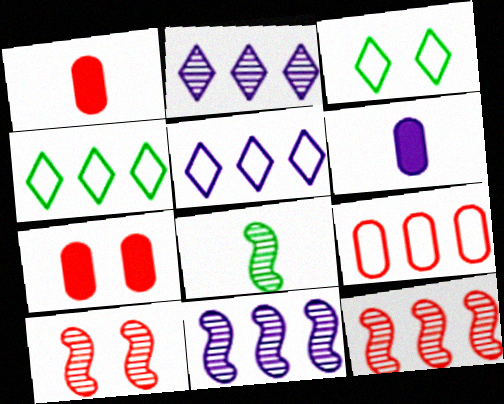[[1, 3, 11], 
[3, 6, 12], 
[4, 6, 10], 
[5, 7, 8], 
[8, 10, 11]]